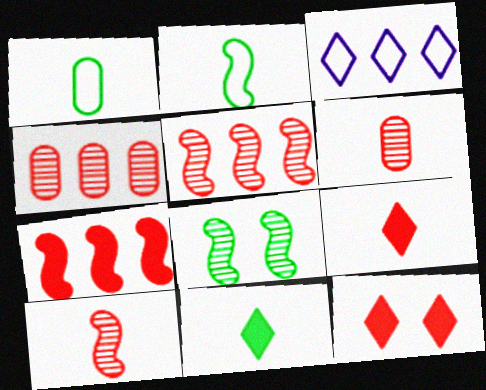[]